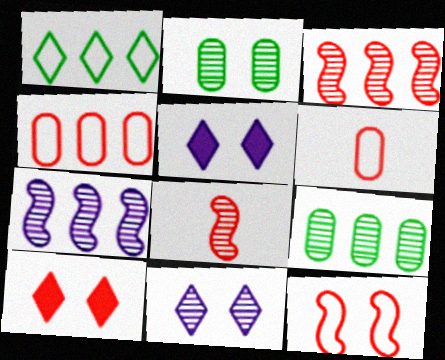[[2, 5, 12], 
[3, 6, 10], 
[4, 8, 10], 
[8, 9, 11]]